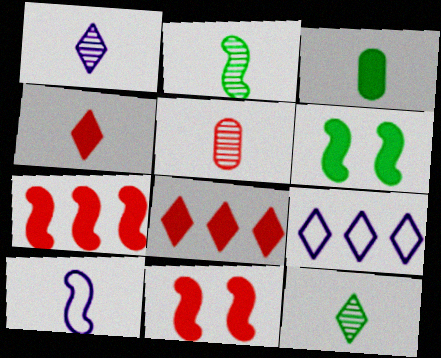[[1, 2, 5], 
[5, 6, 9]]